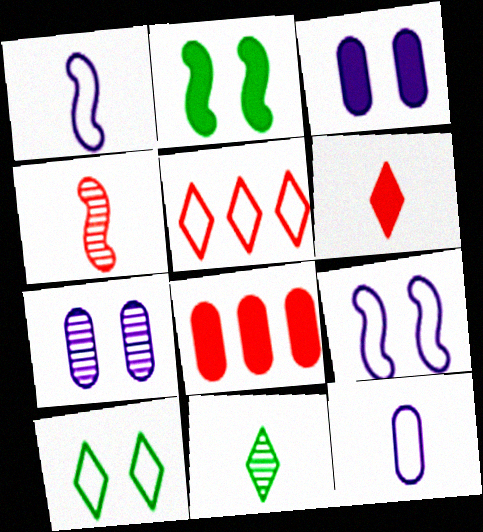[[8, 9, 11]]